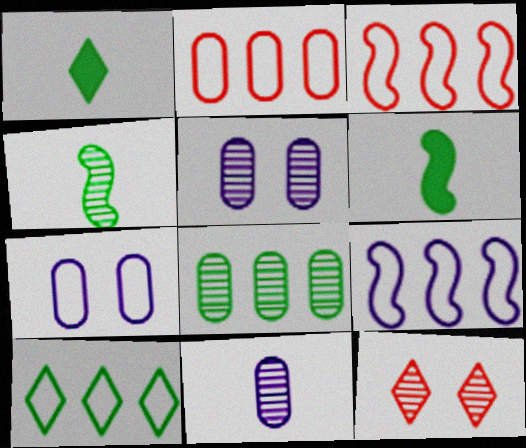[[1, 3, 5], 
[2, 9, 10]]